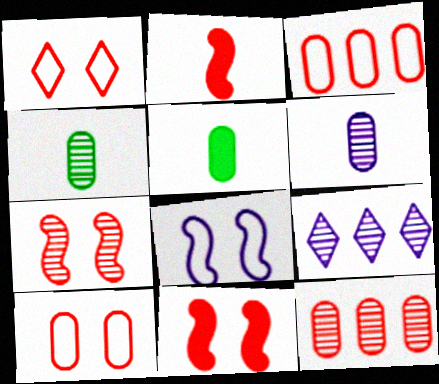[[1, 2, 12], 
[4, 7, 9]]